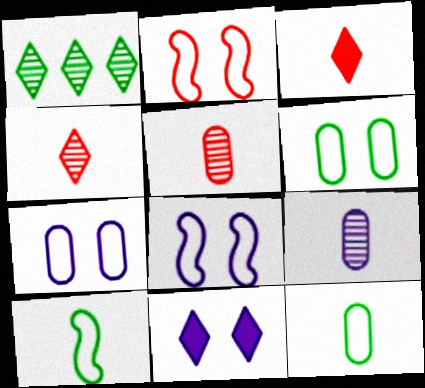[[3, 9, 10]]